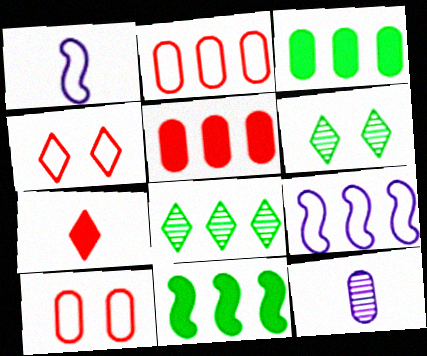[[1, 5, 6], 
[3, 10, 12], 
[4, 11, 12], 
[5, 8, 9]]